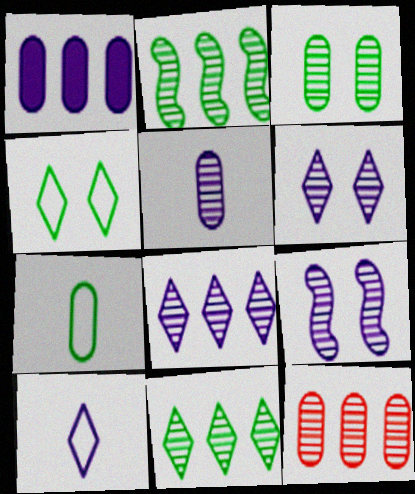[[1, 9, 10], 
[2, 8, 12], 
[3, 5, 12], 
[5, 8, 9]]